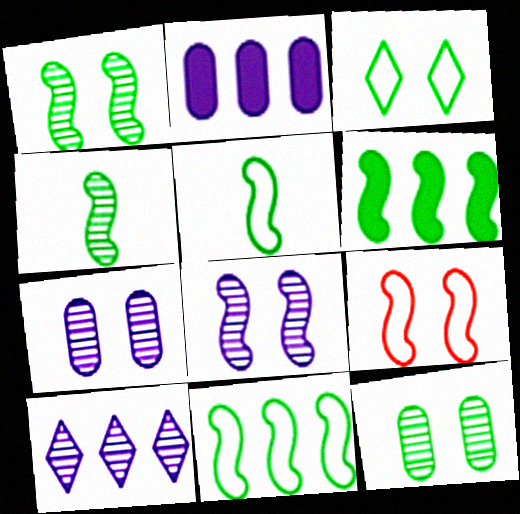[[1, 5, 6]]